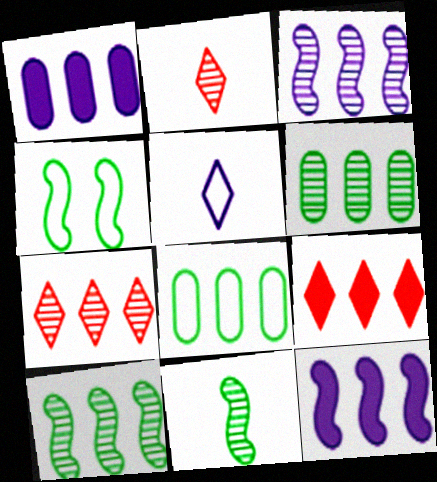[[1, 2, 4], 
[3, 6, 7], 
[3, 8, 9], 
[7, 8, 12]]